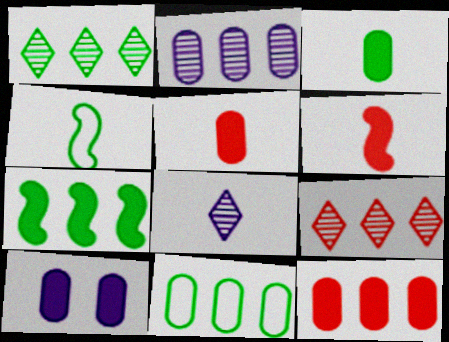[[1, 7, 11], 
[2, 11, 12], 
[3, 10, 12], 
[4, 5, 8], 
[4, 9, 10]]